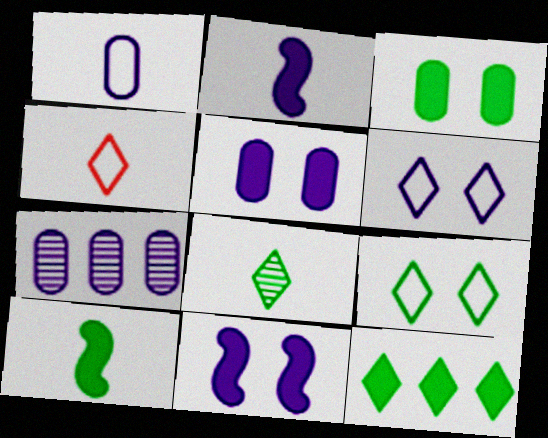[[1, 5, 7], 
[2, 6, 7], 
[3, 10, 12], 
[8, 9, 12]]